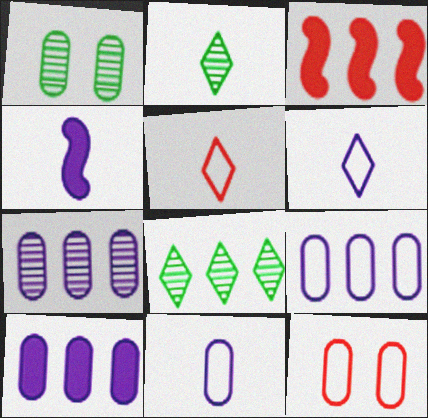[[1, 3, 6], 
[3, 8, 9], 
[4, 8, 12], 
[7, 9, 10]]